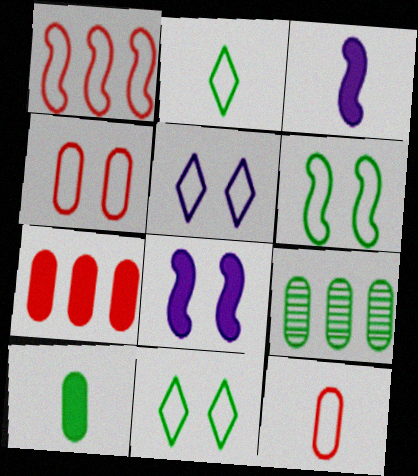[[4, 5, 6]]